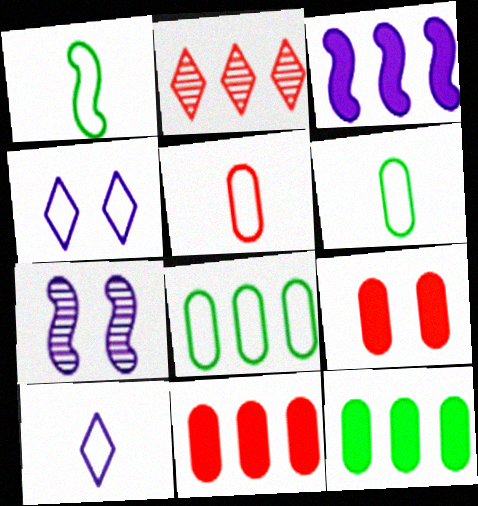[[1, 5, 10], 
[2, 3, 8]]